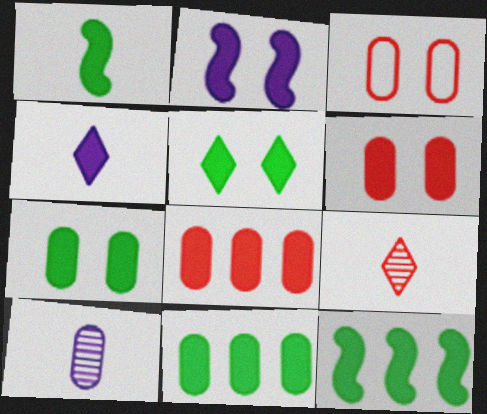[[1, 5, 11], 
[2, 5, 6], 
[3, 10, 11], 
[4, 6, 12]]